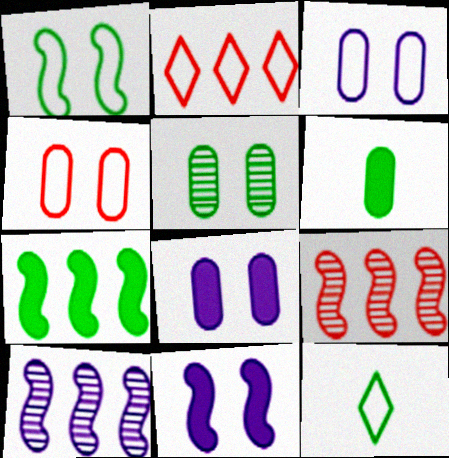[[4, 5, 8], 
[5, 7, 12], 
[8, 9, 12]]